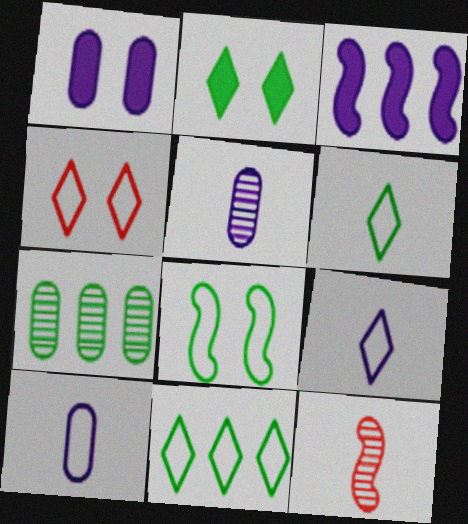[[1, 11, 12], 
[3, 8, 12], 
[4, 9, 11]]